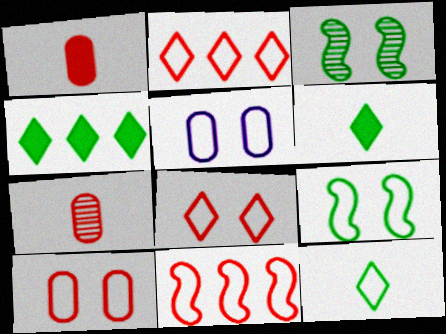[[5, 8, 9], 
[5, 11, 12]]